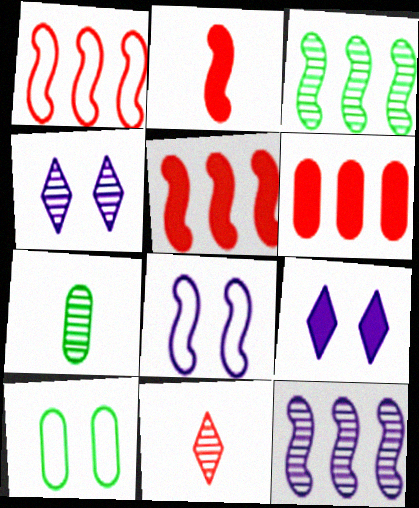[[1, 7, 9], 
[2, 3, 8]]